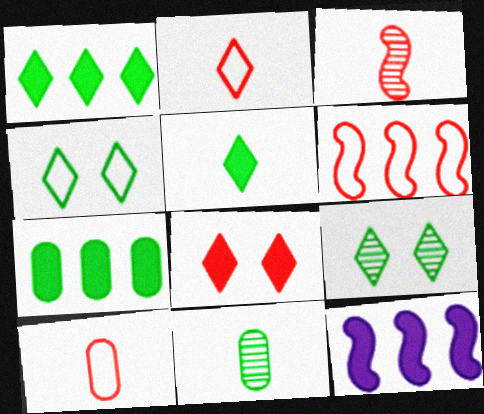[[9, 10, 12]]